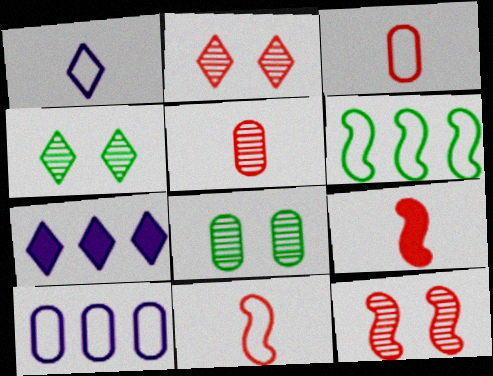[[4, 9, 10], 
[7, 8, 11]]